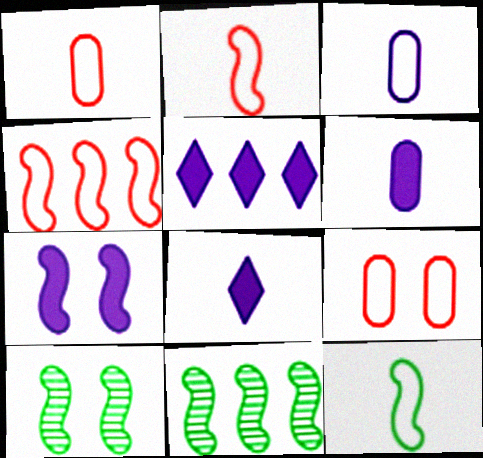[[1, 5, 10], 
[2, 7, 11], 
[5, 6, 7], 
[8, 9, 11]]